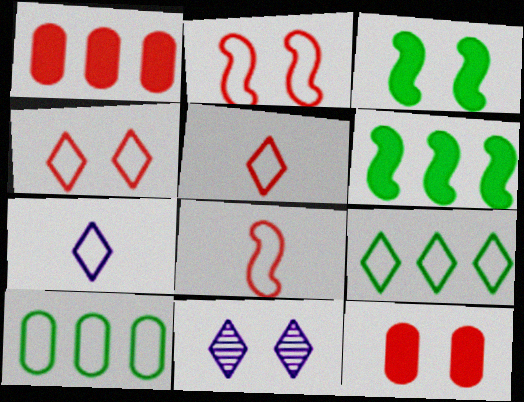[[2, 7, 10], 
[4, 7, 9]]